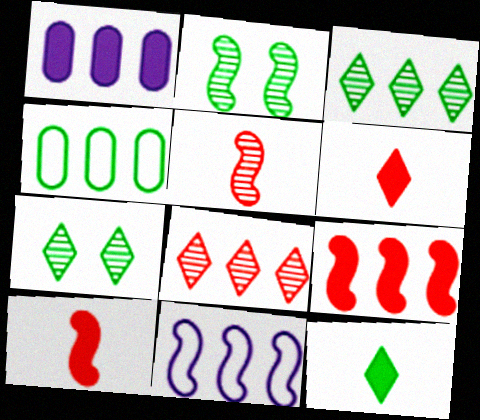[[2, 4, 12], 
[2, 10, 11]]